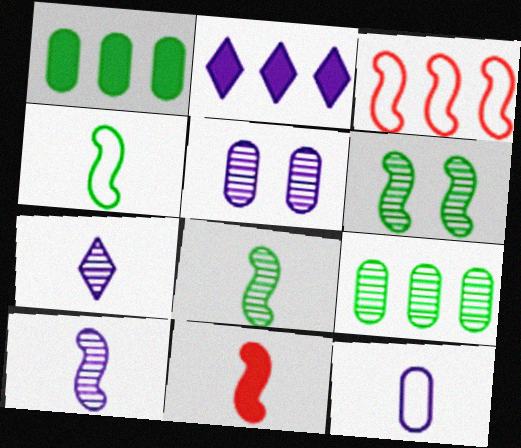[[2, 3, 9], 
[4, 10, 11]]